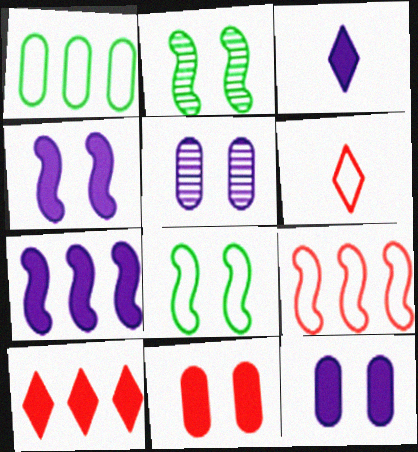[[3, 7, 12]]